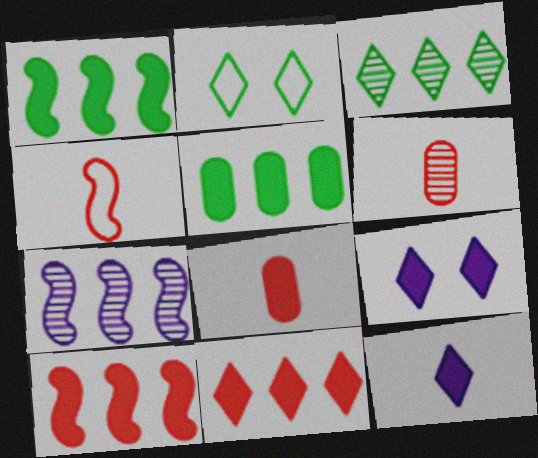[[1, 8, 9], 
[2, 7, 8]]